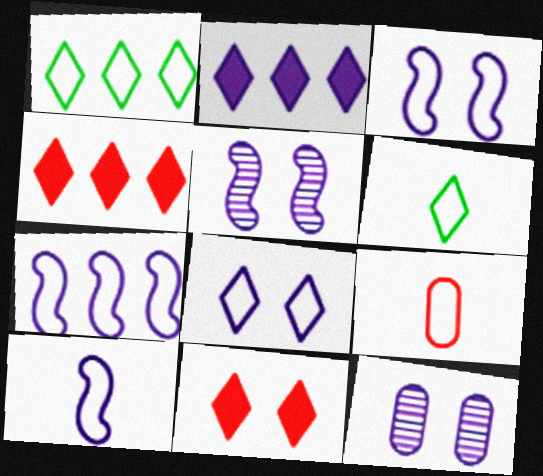[[1, 3, 9], 
[2, 10, 12], 
[3, 7, 10], 
[6, 9, 10]]